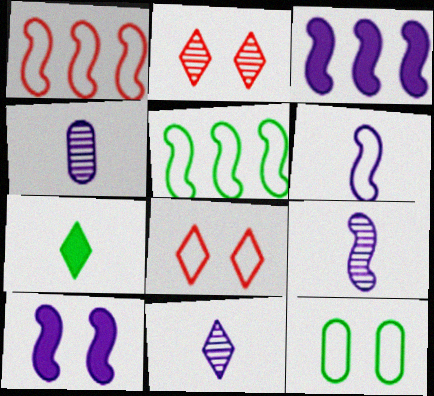[[2, 10, 12], 
[4, 9, 11]]